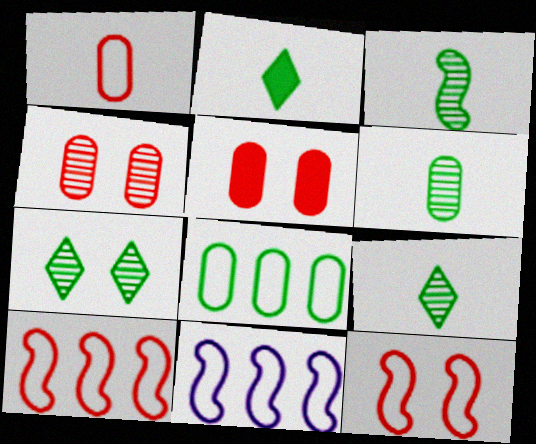[[2, 4, 11], 
[3, 6, 9], 
[5, 9, 11]]